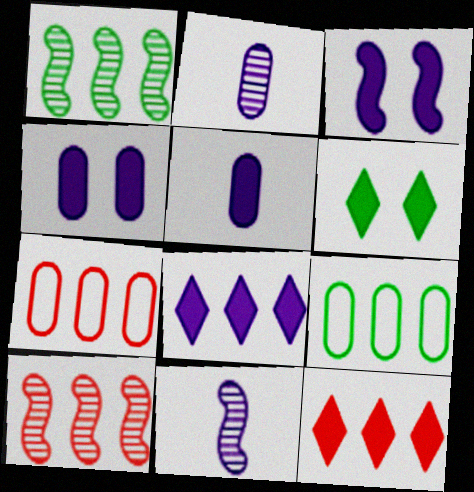[[1, 7, 8], 
[3, 5, 8], 
[6, 7, 11], 
[7, 10, 12], 
[8, 9, 10]]